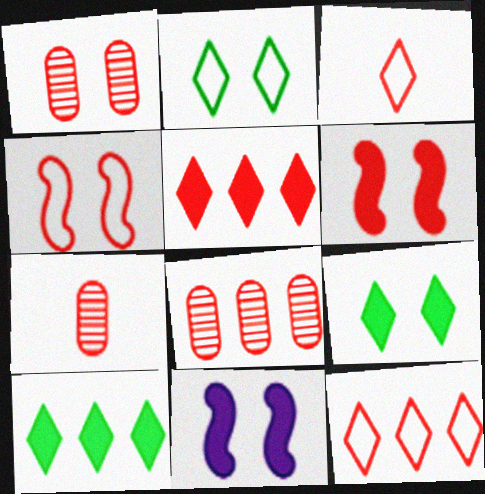[[1, 2, 11], 
[1, 7, 8], 
[3, 6, 8], 
[4, 5, 7], 
[6, 7, 12]]